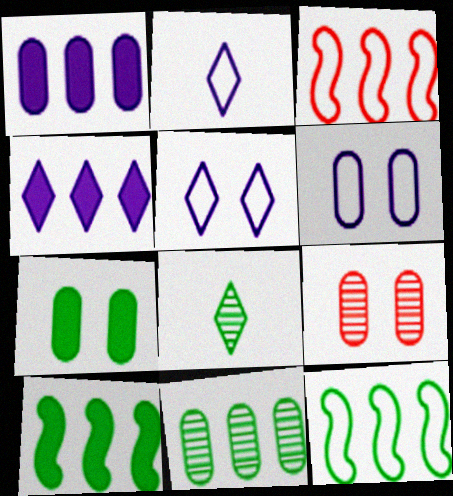[[2, 9, 10], 
[3, 4, 11], 
[6, 7, 9], 
[7, 8, 12]]